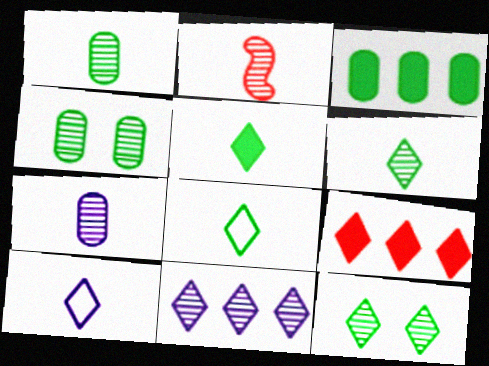[[2, 4, 11], 
[2, 6, 7], 
[5, 6, 8], 
[9, 10, 12]]